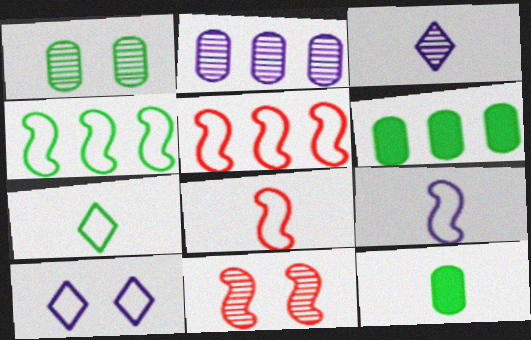[[3, 8, 12]]